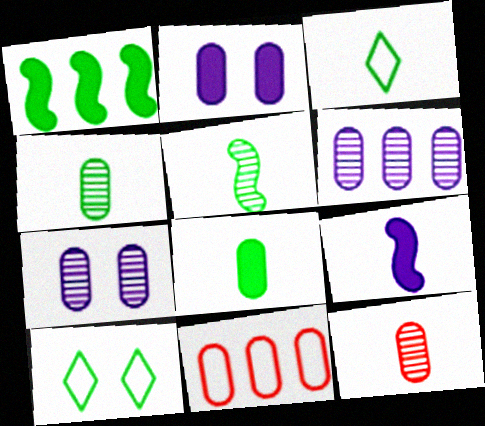[[1, 4, 10], 
[2, 4, 11], 
[3, 5, 8], 
[3, 9, 12], 
[7, 8, 11]]